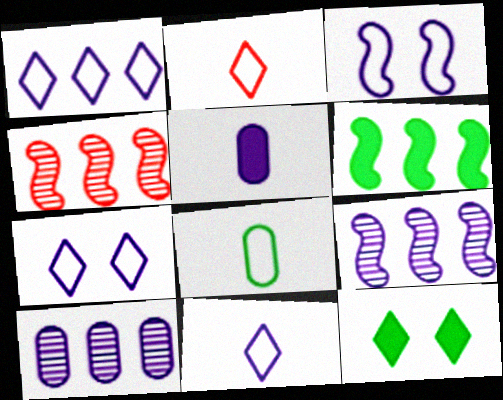[[1, 7, 11], 
[5, 7, 9]]